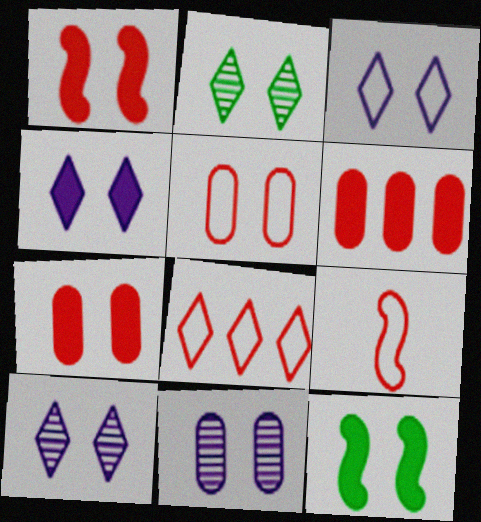[[3, 4, 10], 
[4, 7, 12], 
[5, 8, 9], 
[5, 10, 12]]